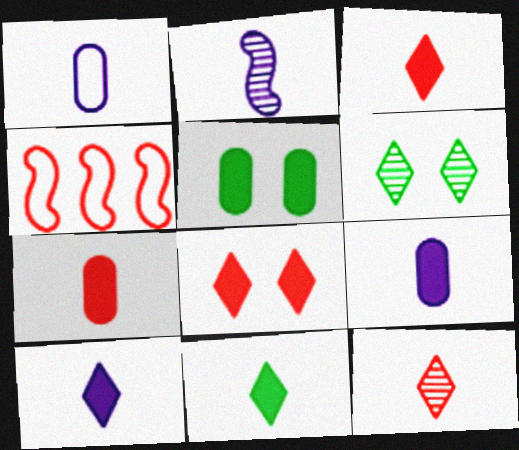[[1, 2, 10], 
[3, 10, 11], 
[4, 6, 9]]